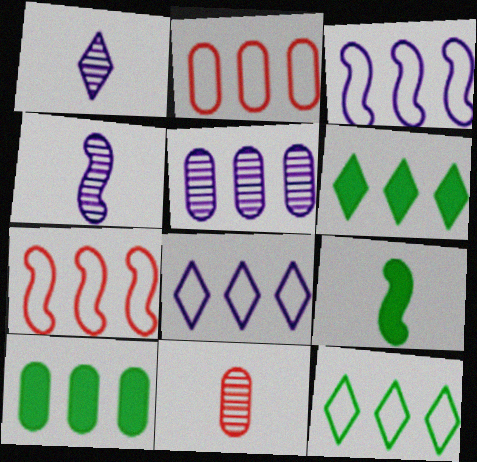[[2, 3, 12], 
[2, 5, 10], 
[5, 6, 7]]